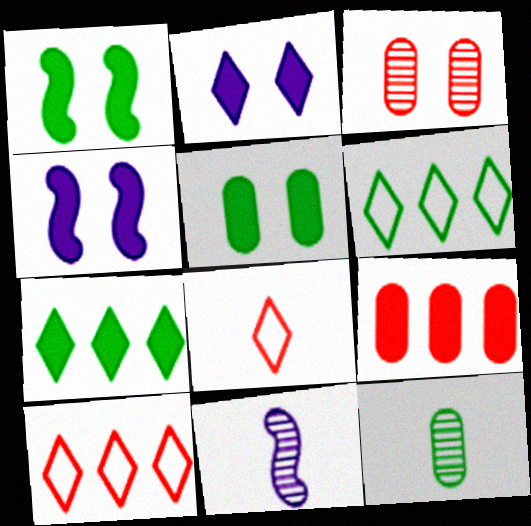[[1, 6, 12], 
[4, 10, 12], 
[5, 10, 11]]